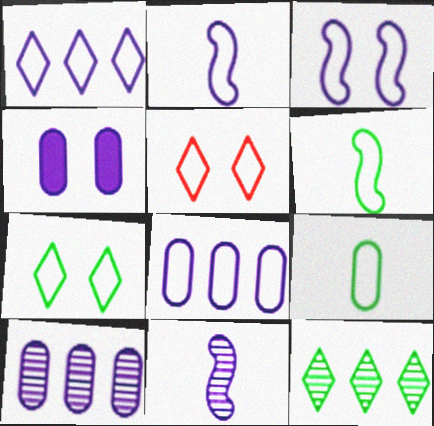[[1, 4, 11], 
[5, 6, 8]]